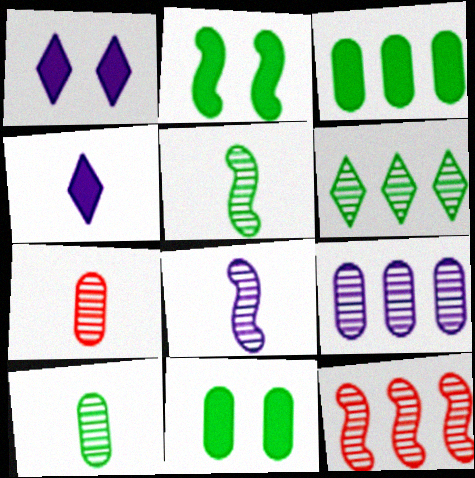[[6, 9, 12]]